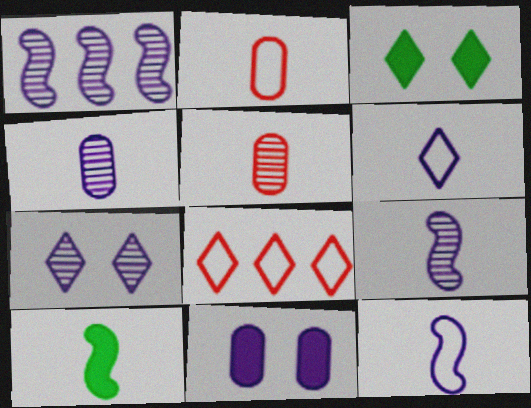[[1, 2, 3], 
[1, 4, 7], 
[1, 6, 11], 
[5, 6, 10]]